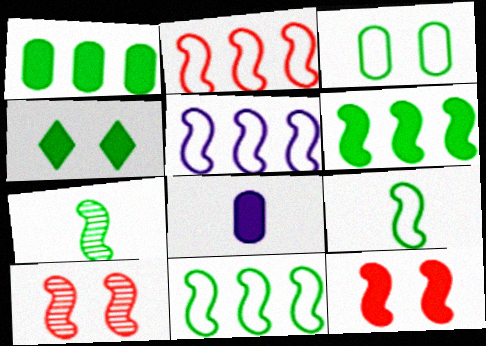[[2, 5, 11], 
[5, 7, 12]]